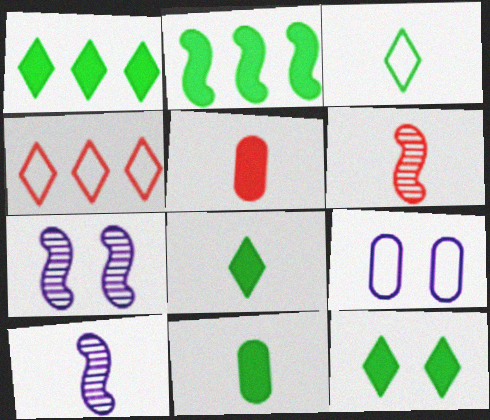[[1, 6, 9], 
[1, 8, 12], 
[2, 11, 12], 
[3, 5, 10], 
[4, 7, 11]]